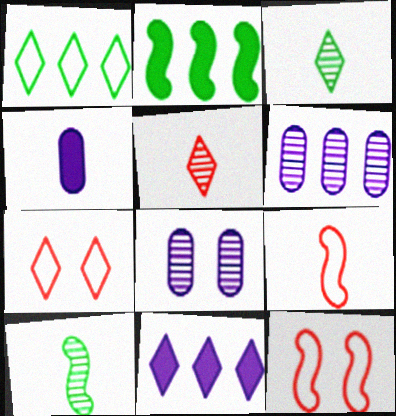[[3, 4, 9], 
[3, 7, 11]]